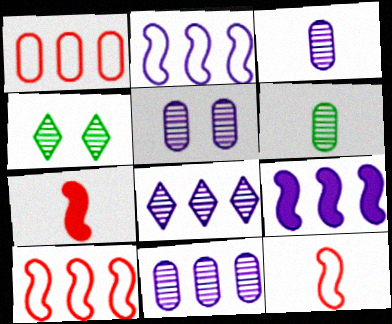[[3, 5, 11]]